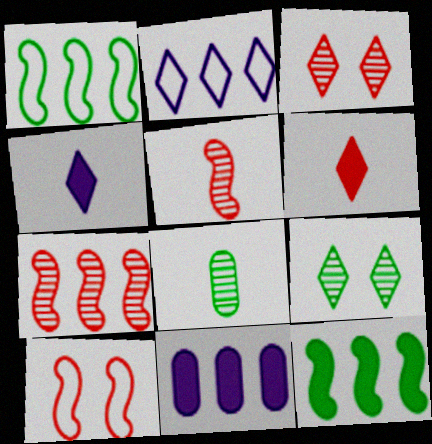[[2, 6, 9]]